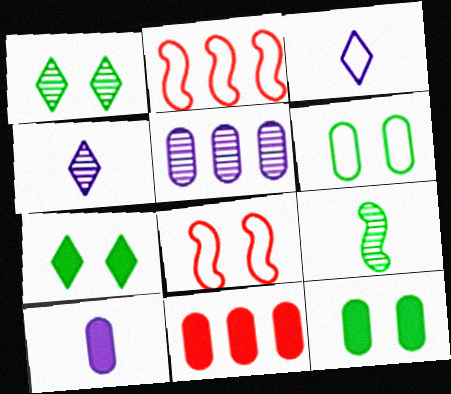[[1, 2, 10], 
[2, 3, 6], 
[2, 4, 12], 
[10, 11, 12]]